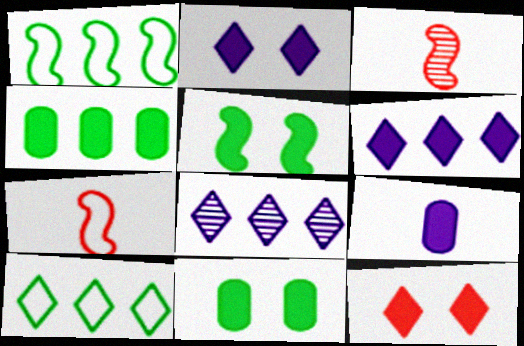[[7, 8, 11]]